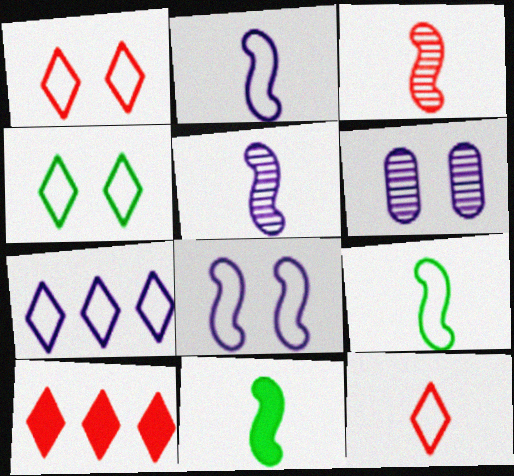[[2, 3, 11], 
[4, 7, 12], 
[6, 9, 10]]